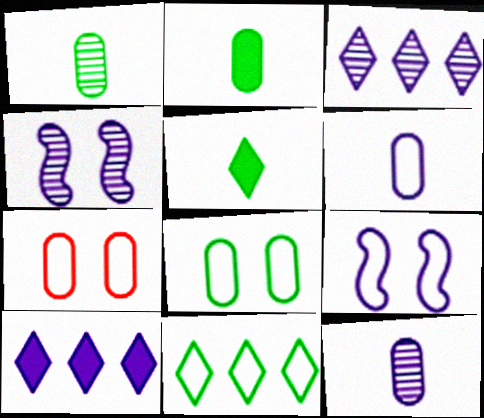[[3, 4, 12], 
[4, 6, 10], 
[9, 10, 12]]